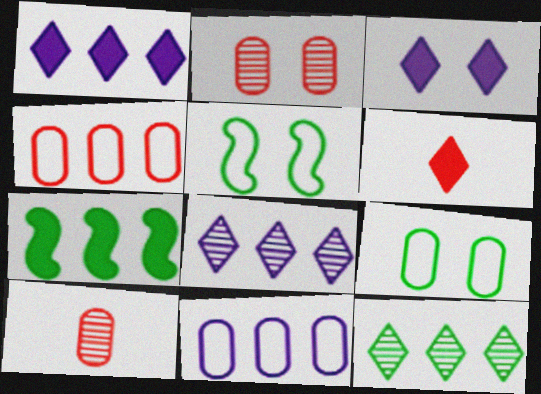[[1, 5, 10], 
[2, 3, 5], 
[4, 7, 8]]